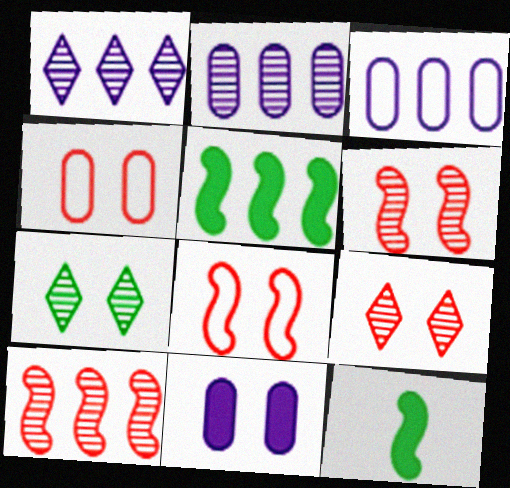[[1, 4, 12], 
[3, 9, 12], 
[7, 8, 11]]